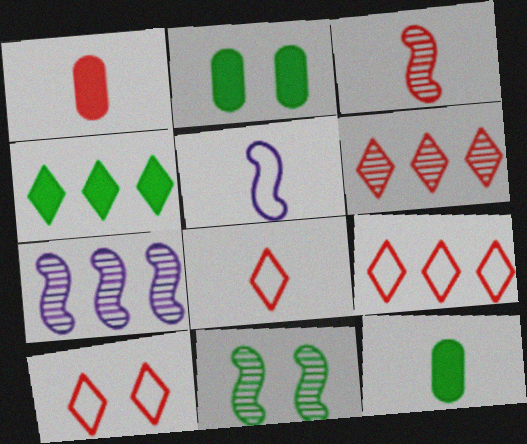[[1, 3, 8], 
[2, 5, 6], 
[2, 7, 8], 
[3, 7, 11], 
[7, 10, 12], 
[8, 9, 10]]